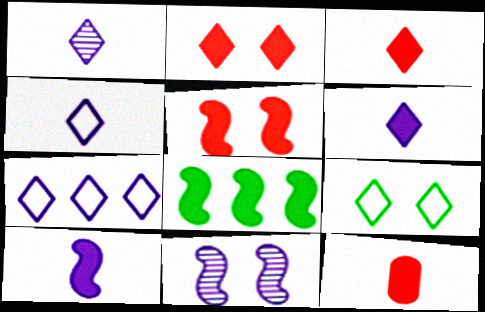[[1, 4, 6], 
[5, 8, 10]]